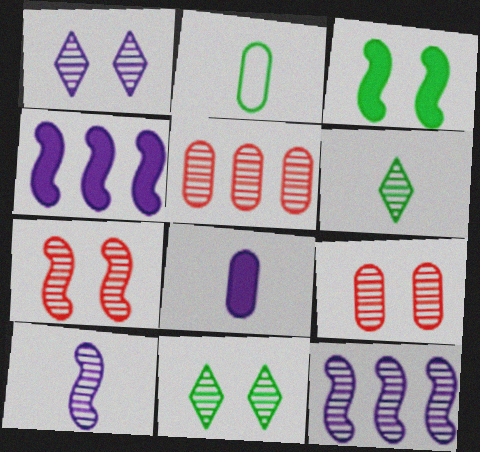[[5, 10, 11], 
[6, 9, 12]]